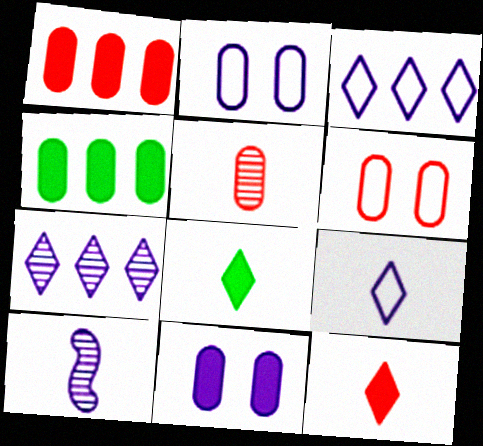[[1, 5, 6], 
[2, 4, 5], 
[3, 10, 11]]